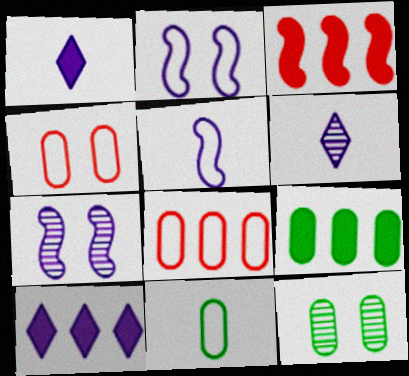[[3, 9, 10], 
[9, 11, 12]]